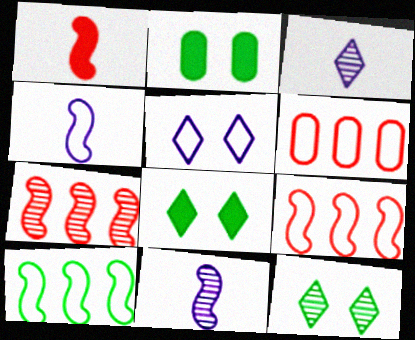[[2, 3, 9], 
[6, 8, 11]]